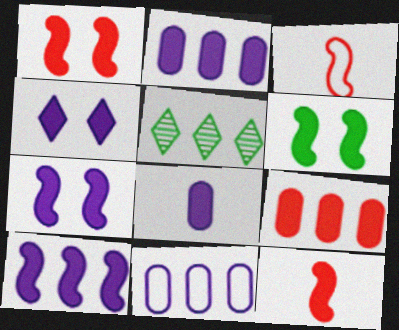[[1, 6, 7], 
[4, 8, 10], 
[6, 10, 12]]